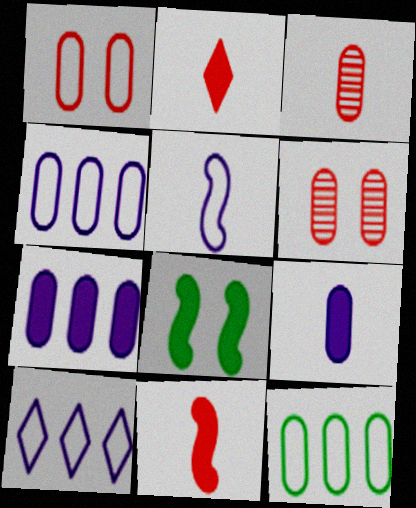[[2, 7, 8], 
[3, 8, 10], 
[6, 9, 12]]